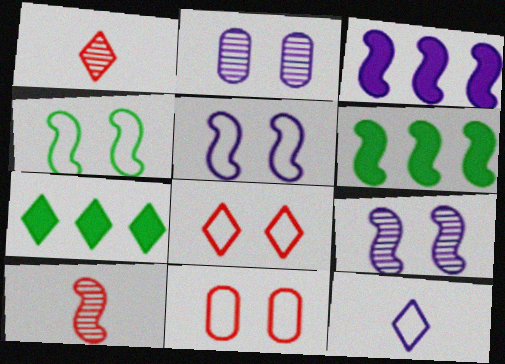[[2, 3, 12], 
[3, 4, 10], 
[5, 6, 10]]